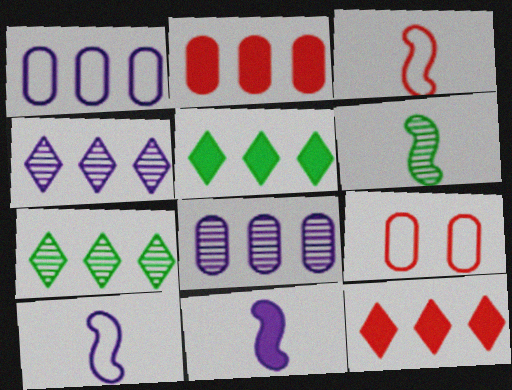[[3, 6, 11], 
[7, 9, 11]]